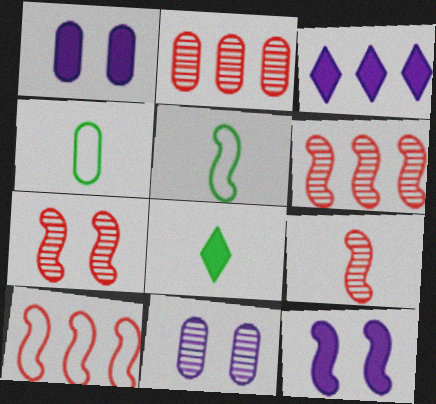[[1, 2, 4], 
[3, 4, 7], 
[5, 6, 12], 
[6, 7, 9], 
[8, 10, 11]]